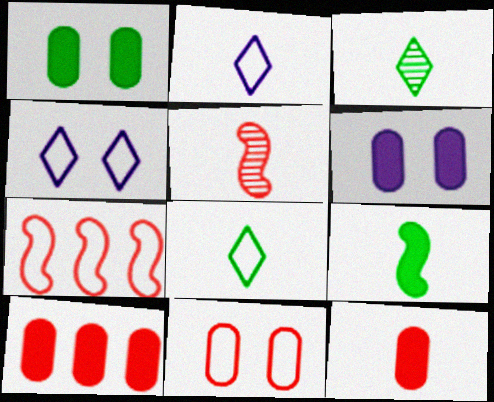[[3, 6, 7]]